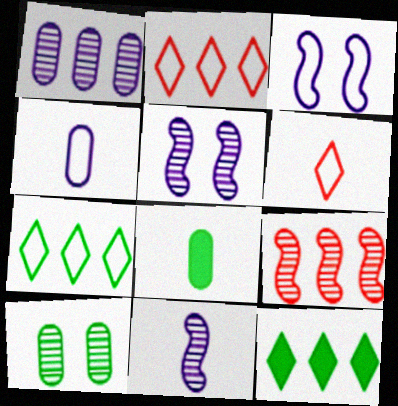[[2, 5, 8], 
[6, 8, 11]]